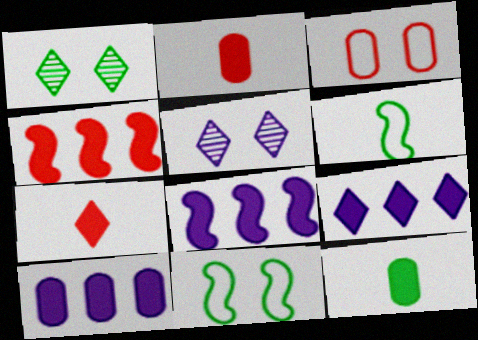[[8, 9, 10]]